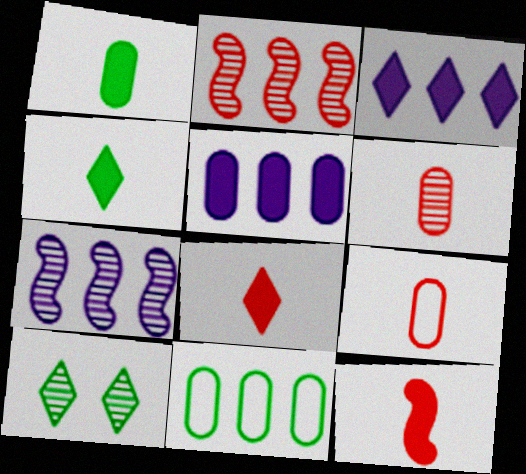[[2, 3, 11], 
[6, 7, 10]]